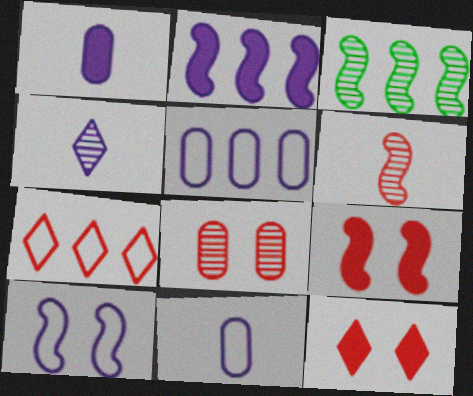[[3, 4, 8], 
[3, 11, 12]]